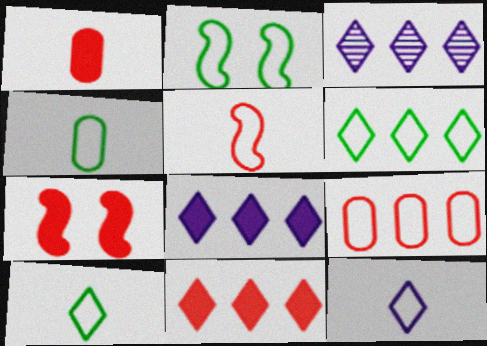[[1, 2, 3], 
[1, 7, 11], 
[2, 4, 6], 
[2, 9, 12], 
[3, 4, 7], 
[3, 6, 11], 
[4, 5, 12]]